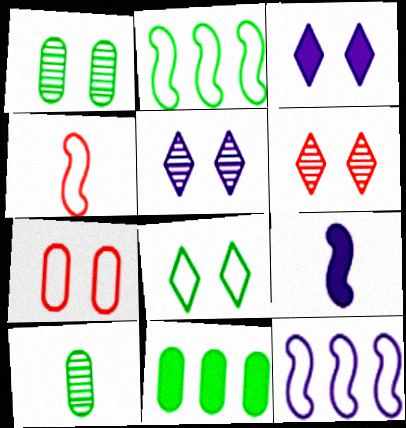[[3, 6, 8], 
[4, 5, 11]]